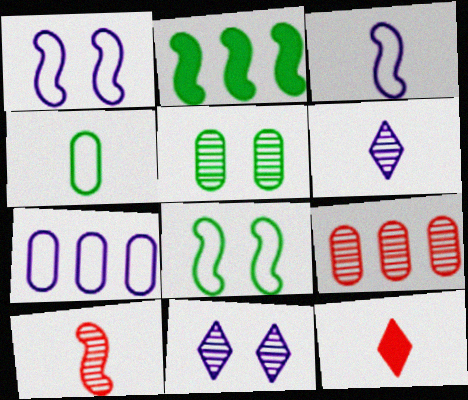[[1, 2, 10]]